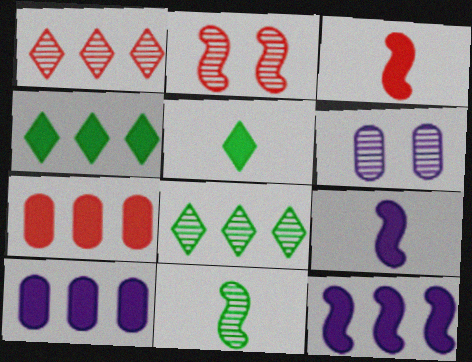[[1, 6, 11], 
[4, 7, 12]]